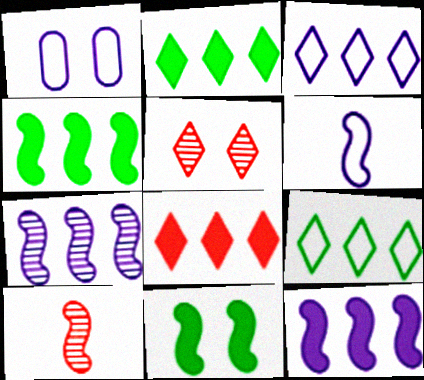[[1, 2, 10], 
[1, 3, 6], 
[1, 5, 11]]